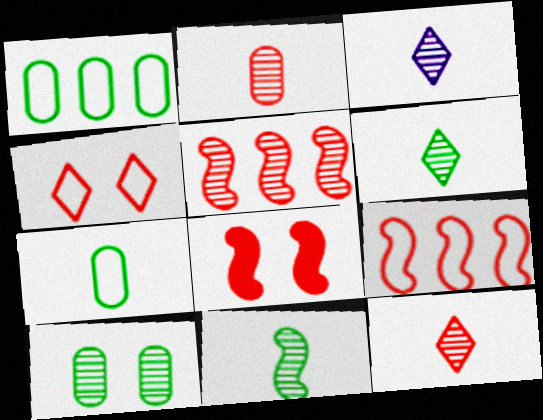[[1, 3, 8], 
[2, 3, 11], 
[3, 5, 10], 
[3, 6, 12]]